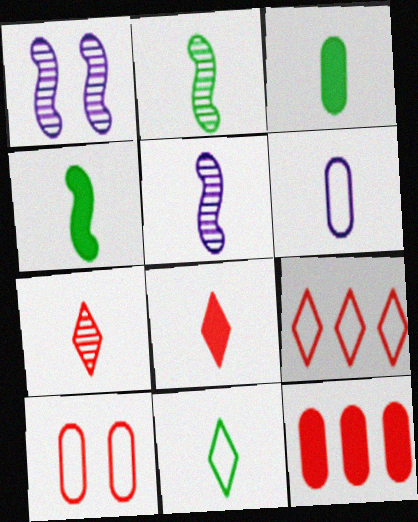[[1, 3, 9], 
[1, 11, 12], 
[2, 3, 11], 
[2, 6, 8], 
[4, 6, 7]]